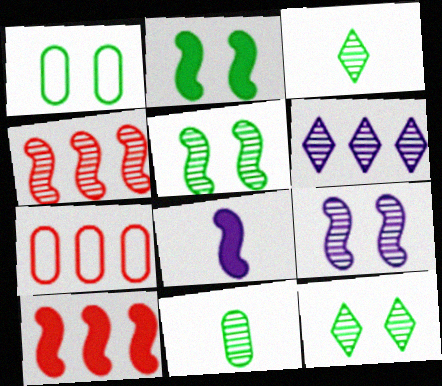[[1, 2, 12], 
[2, 8, 10], 
[7, 8, 12]]